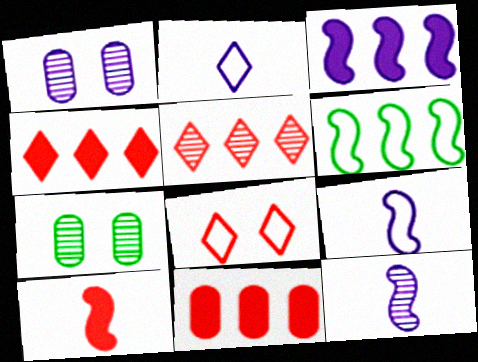[[1, 2, 3], 
[4, 7, 9], 
[5, 7, 12]]